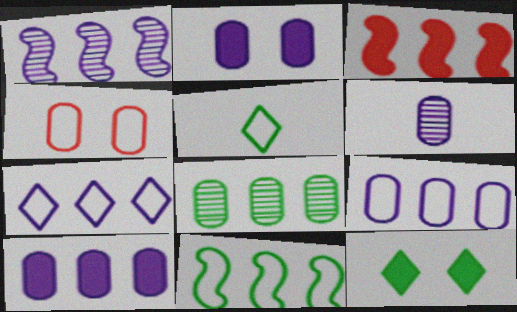[[1, 3, 11], 
[1, 7, 10], 
[2, 6, 9], 
[3, 7, 8]]